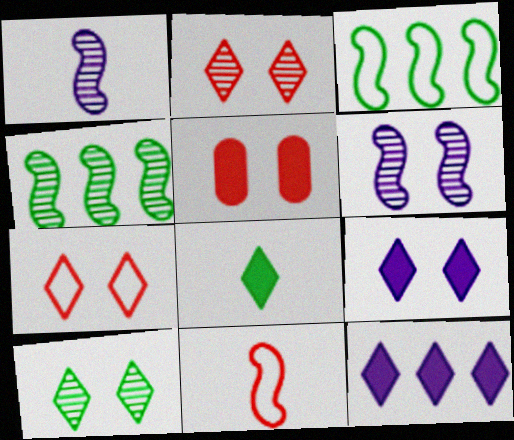[[7, 9, 10]]